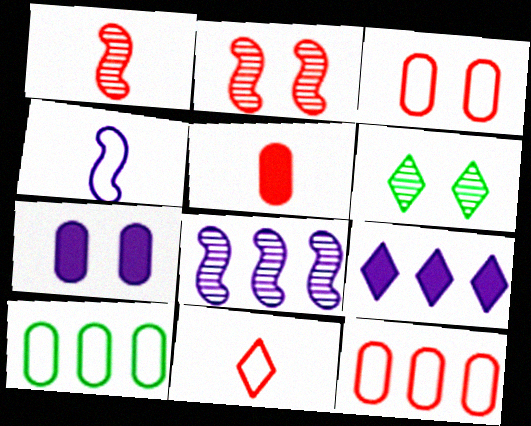[[1, 5, 11], 
[6, 9, 11]]